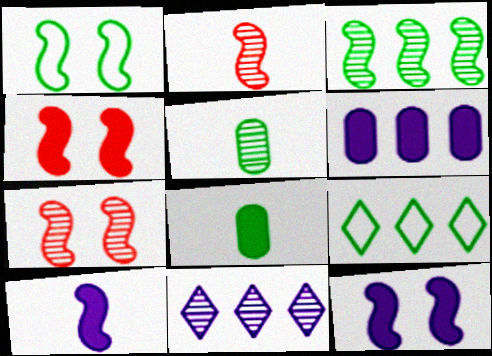[[1, 7, 12], 
[5, 7, 11]]